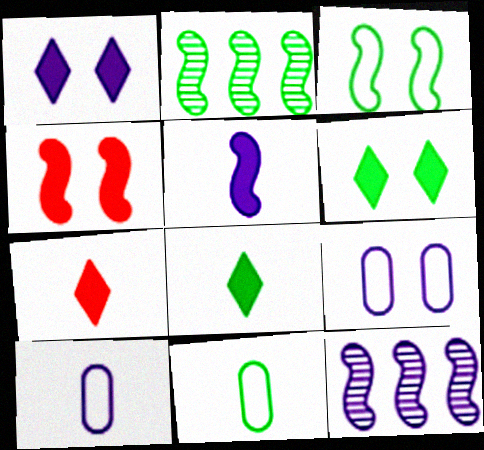[[1, 10, 12], 
[2, 6, 11], 
[2, 7, 9]]